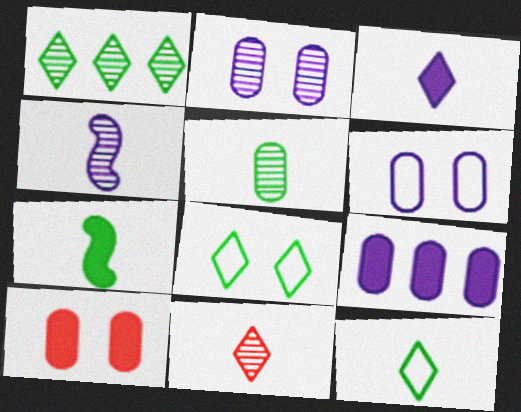[[3, 11, 12], 
[4, 5, 11], 
[5, 7, 12]]